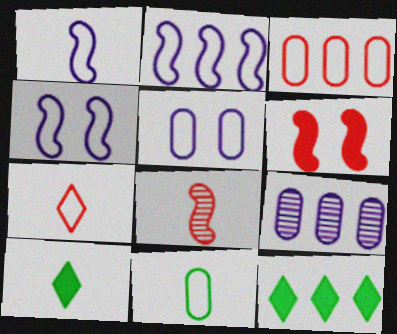[[1, 2, 4], 
[1, 7, 11], 
[3, 5, 11], 
[5, 8, 12]]